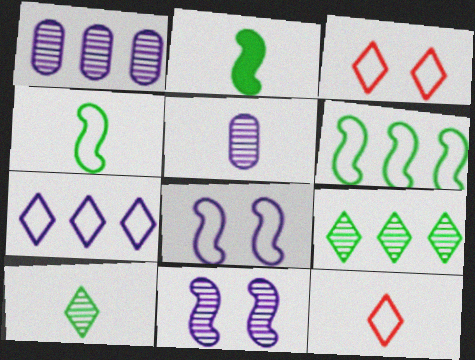[[1, 2, 3], 
[2, 5, 12]]